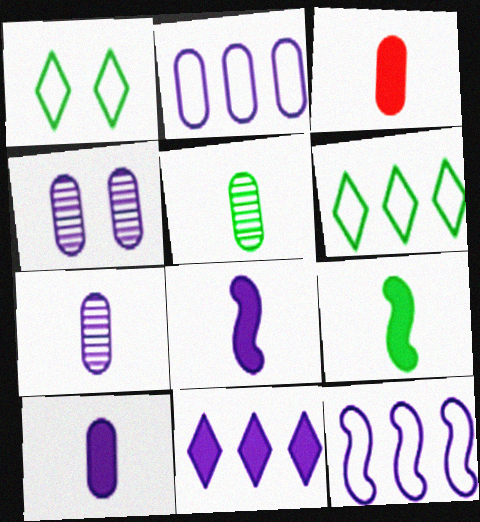[[2, 4, 10]]